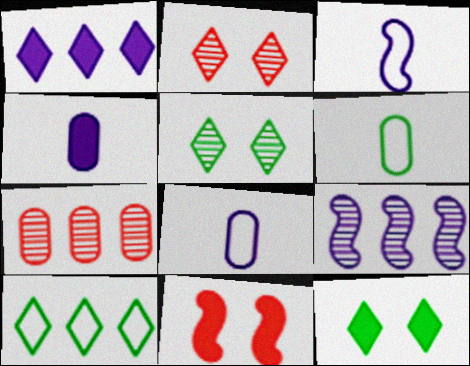[[3, 7, 12]]